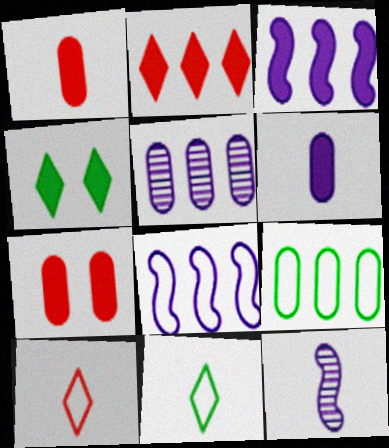[[1, 3, 4], 
[1, 11, 12]]